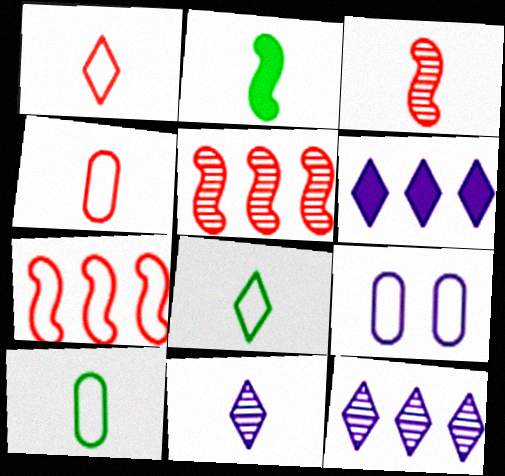[[2, 4, 11], 
[7, 8, 9]]